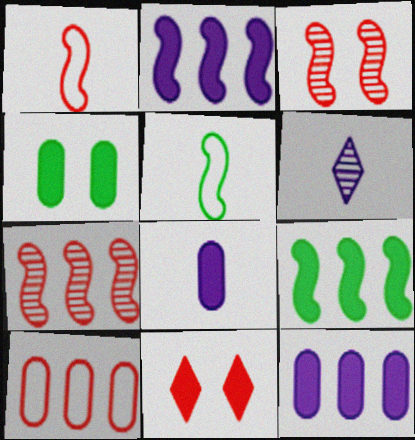[[2, 3, 5], 
[8, 9, 11]]